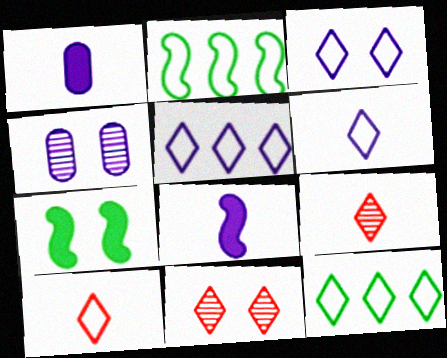[[1, 2, 11], 
[3, 5, 6], 
[3, 10, 12], 
[4, 5, 8]]